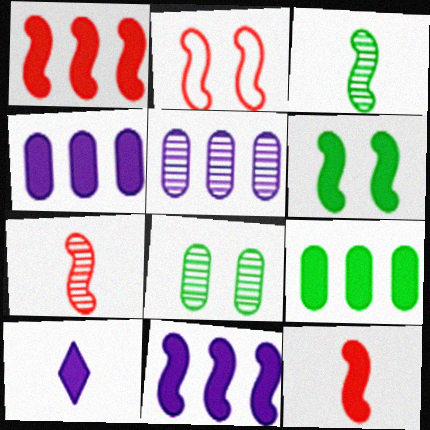[[1, 2, 7], 
[2, 3, 11], 
[6, 11, 12]]